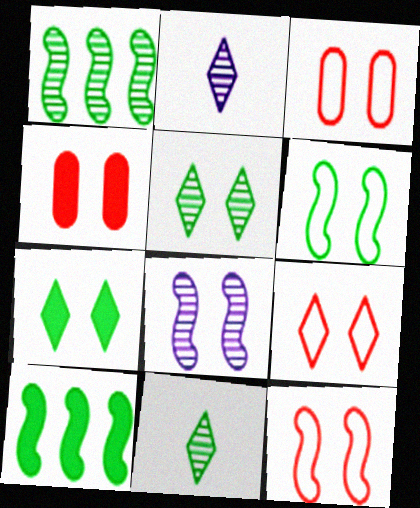[[2, 3, 10], 
[3, 7, 8], 
[3, 9, 12]]